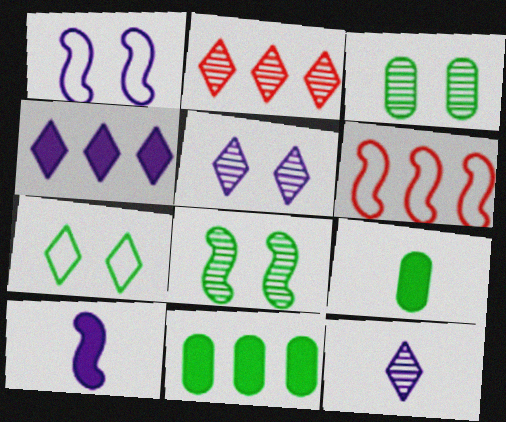[[1, 2, 9], 
[5, 6, 9], 
[6, 8, 10]]